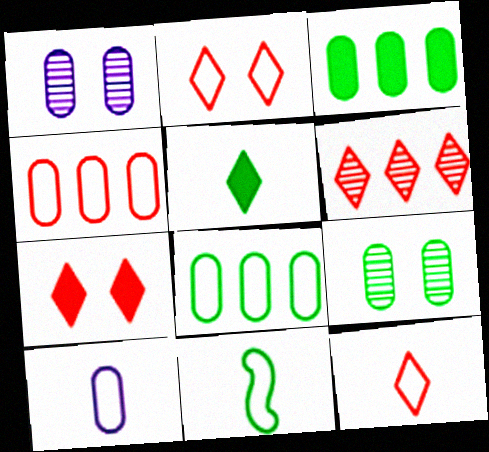[[6, 7, 12], 
[10, 11, 12]]